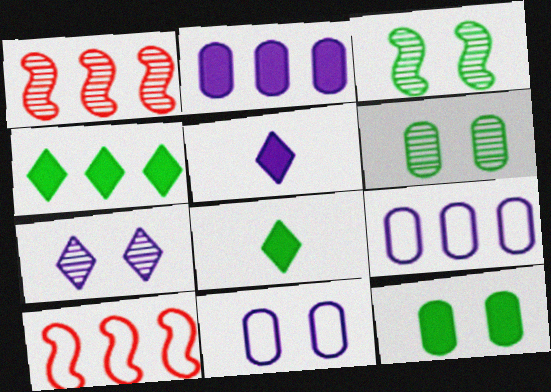[[1, 4, 9], 
[1, 8, 11], 
[5, 6, 10]]